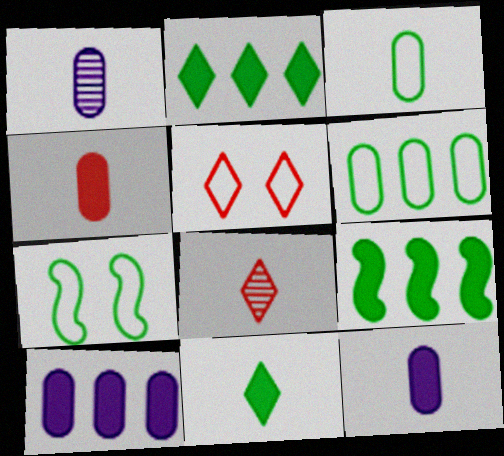[[1, 3, 4], 
[1, 5, 9], 
[7, 8, 10]]